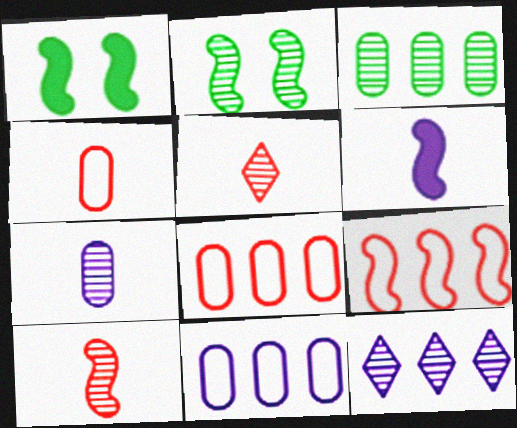[[1, 4, 12], 
[1, 5, 11], 
[2, 6, 9]]